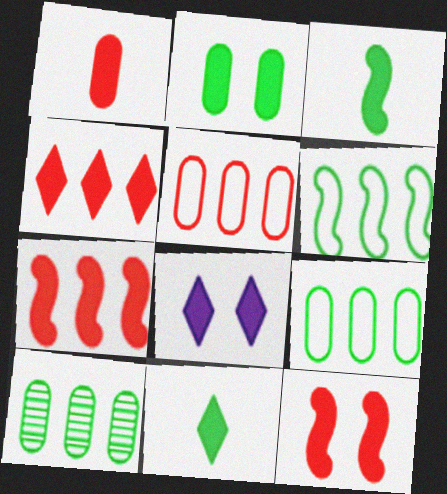[[1, 4, 12], 
[2, 8, 12], 
[4, 8, 11]]